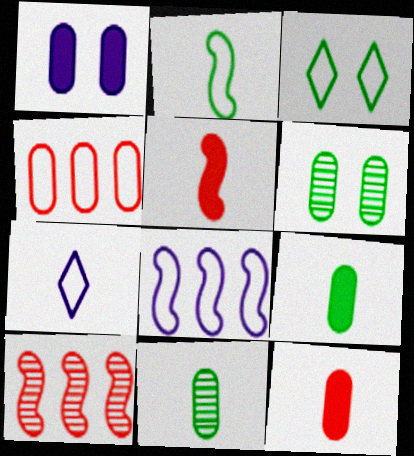[[1, 4, 11], 
[5, 7, 11]]